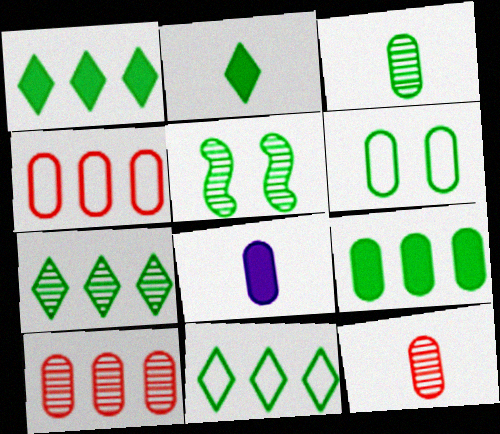[[1, 7, 11], 
[3, 5, 7], 
[3, 6, 9], 
[6, 8, 10]]